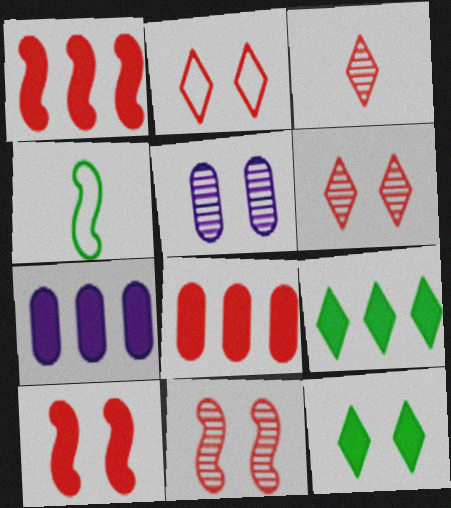[[1, 7, 9], 
[4, 6, 7]]